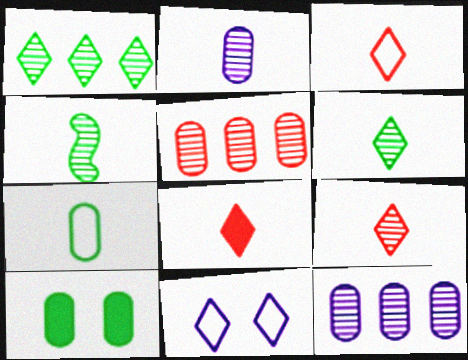[[1, 8, 11], 
[2, 4, 9], 
[3, 8, 9]]